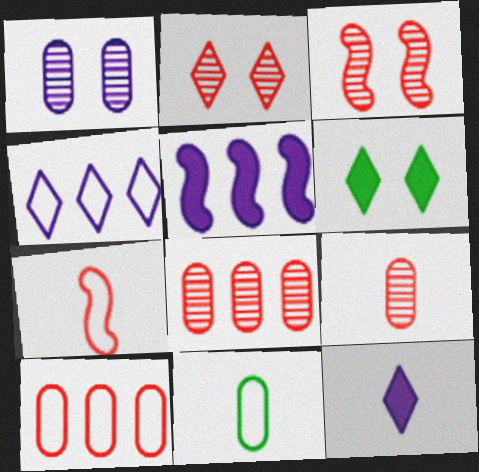[[2, 5, 11]]